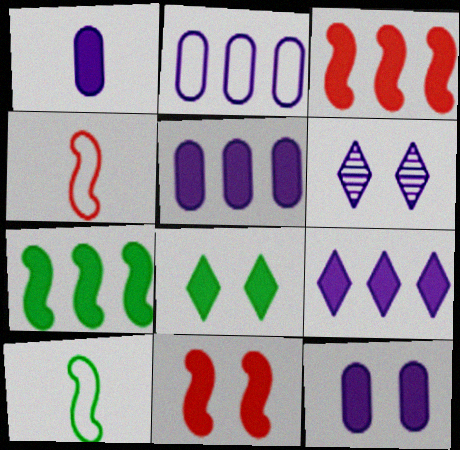[[1, 3, 8], 
[1, 5, 12], 
[8, 11, 12]]